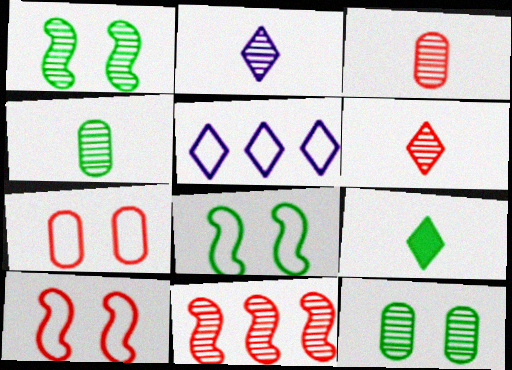[[2, 11, 12]]